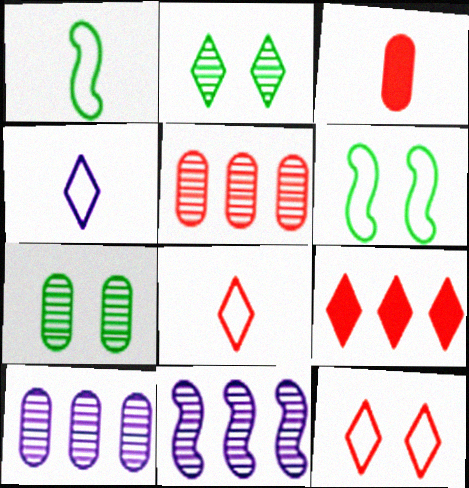[[2, 4, 9]]